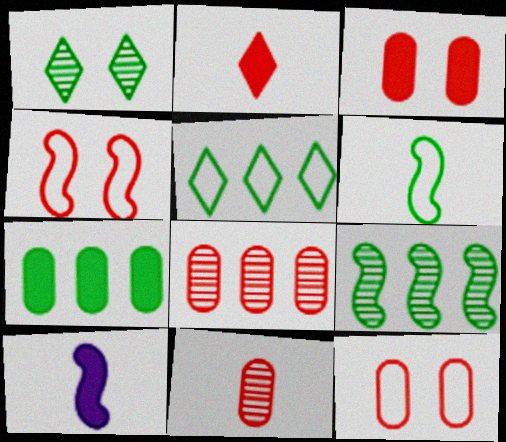[[1, 6, 7], 
[2, 4, 8], 
[4, 9, 10], 
[5, 7, 9]]